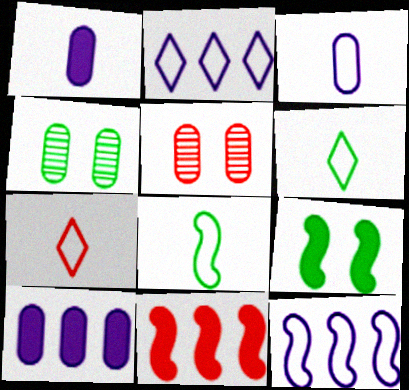[[3, 7, 8], 
[5, 7, 11]]